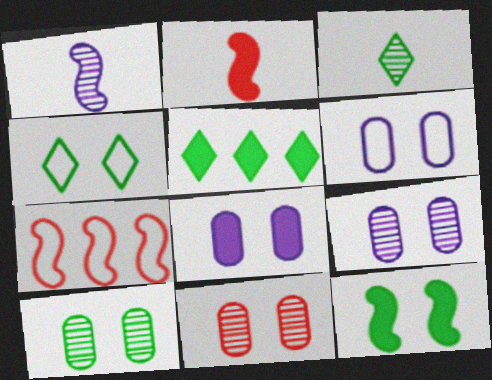[[1, 7, 12], 
[2, 5, 8], 
[3, 4, 5], 
[3, 7, 8], 
[4, 10, 12], 
[6, 8, 9], 
[9, 10, 11]]